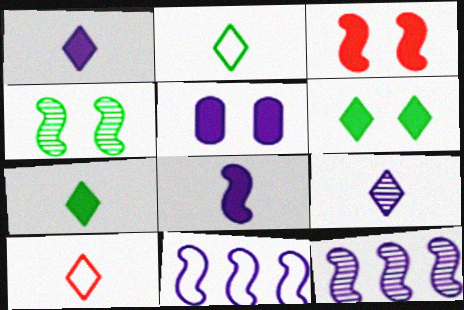[[3, 5, 6], 
[5, 9, 11], 
[7, 9, 10]]